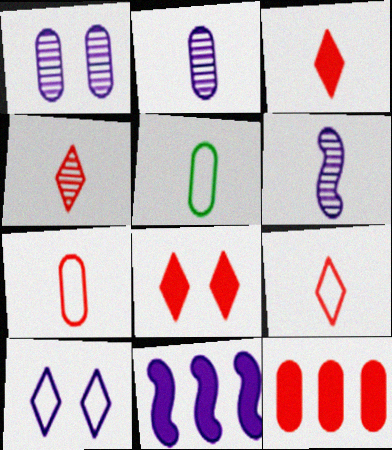[[1, 5, 12], 
[2, 10, 11], 
[3, 4, 9], 
[3, 5, 6]]